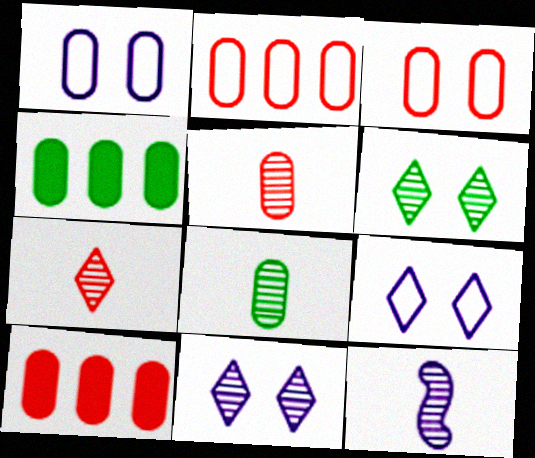[[1, 4, 5], 
[1, 8, 10], 
[3, 5, 10], 
[7, 8, 12]]